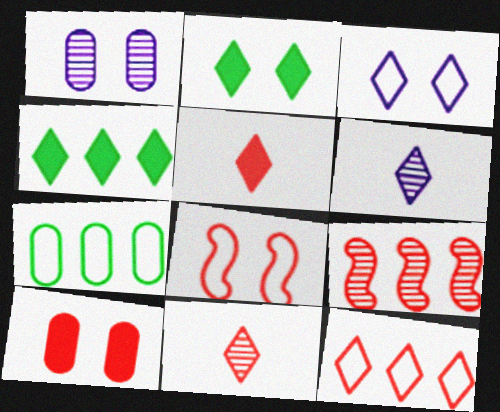[[1, 2, 8], 
[2, 6, 12], 
[3, 4, 11]]